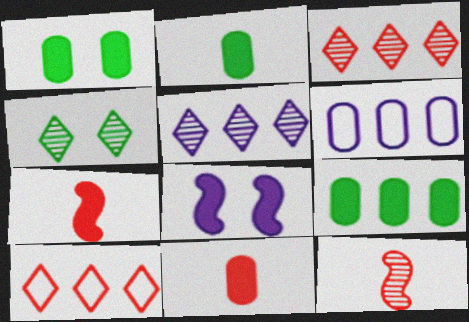[[1, 2, 9], 
[4, 6, 7]]